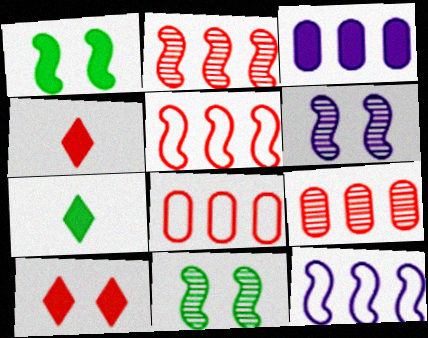[[1, 3, 4], 
[6, 7, 8]]